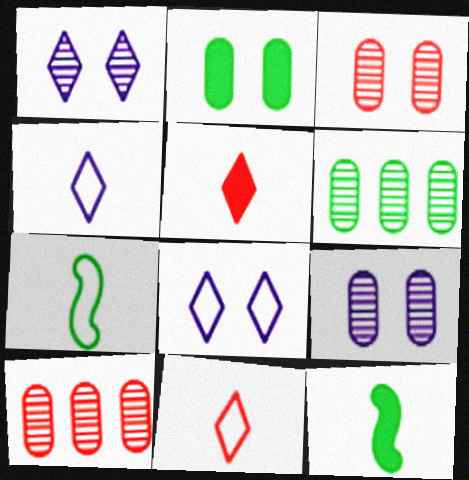[[8, 10, 12]]